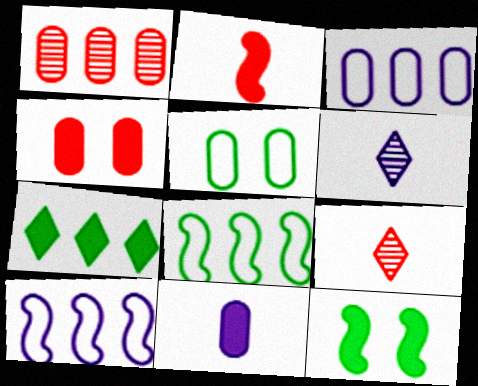[[1, 5, 11], 
[1, 7, 10], 
[3, 9, 12], 
[4, 6, 8]]